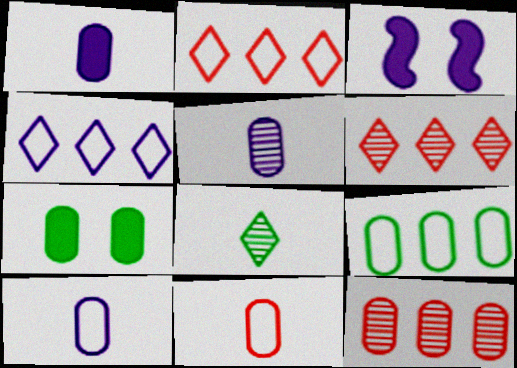[[1, 5, 10], 
[3, 4, 5], 
[7, 10, 12]]